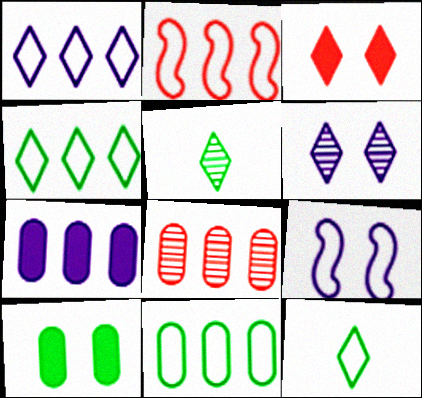[[1, 2, 11], 
[1, 3, 5], 
[7, 8, 11]]